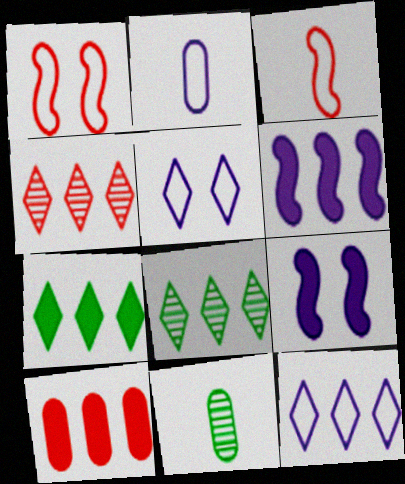[[4, 7, 12], 
[6, 7, 10]]